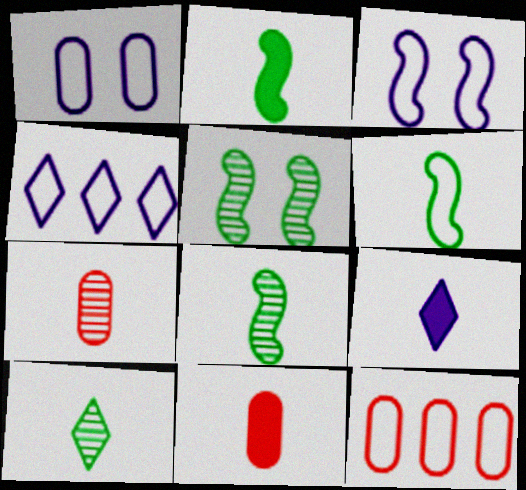[[2, 6, 8], 
[2, 9, 11], 
[4, 5, 11], 
[5, 9, 12], 
[6, 7, 9]]